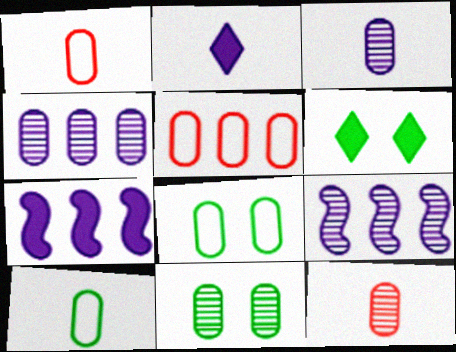[[1, 6, 9], 
[4, 11, 12]]